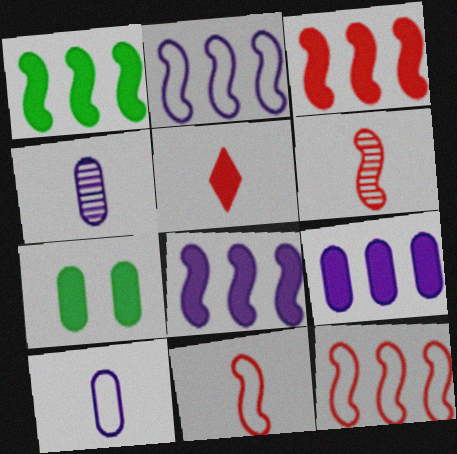[[1, 3, 8], 
[5, 7, 8]]